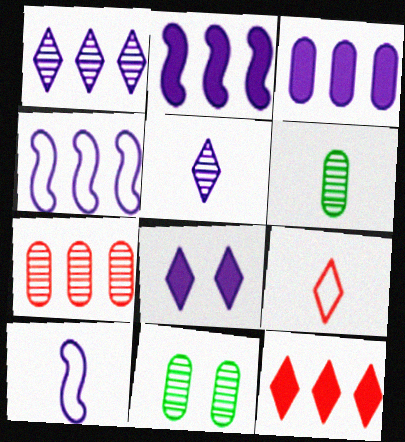[[1, 3, 4], 
[2, 9, 11], 
[10, 11, 12]]